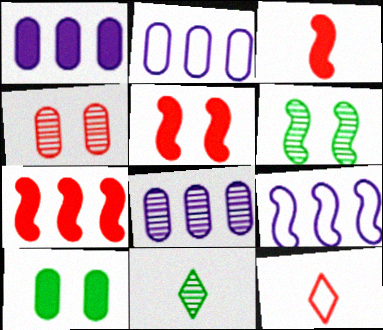[[1, 2, 8], 
[1, 6, 12], 
[2, 5, 11], 
[3, 5, 7], 
[3, 6, 9], 
[4, 7, 12]]